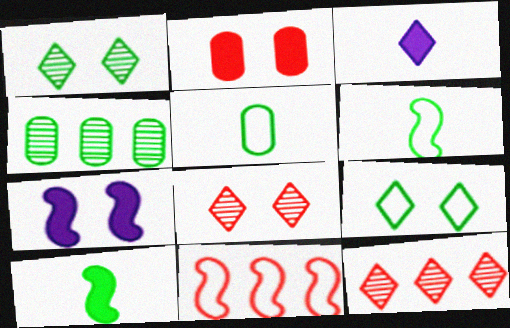[[3, 9, 12], 
[4, 9, 10], 
[5, 7, 12]]